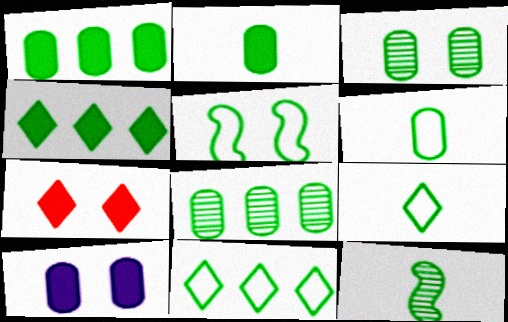[[1, 3, 6], 
[2, 9, 12], 
[5, 6, 11]]